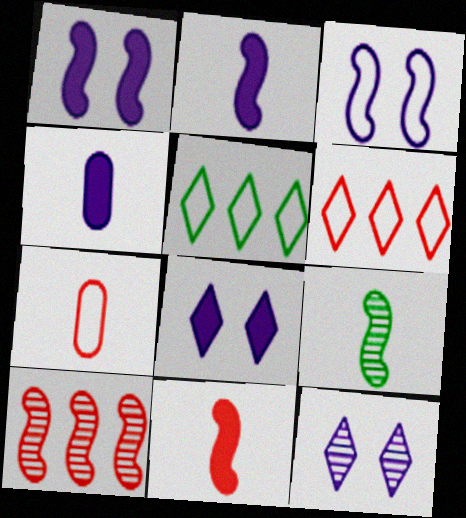[[3, 5, 7]]